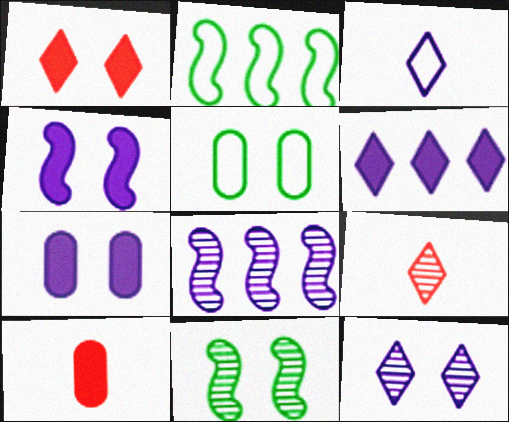[[2, 7, 9], 
[2, 10, 12], 
[3, 6, 12], 
[3, 7, 8]]